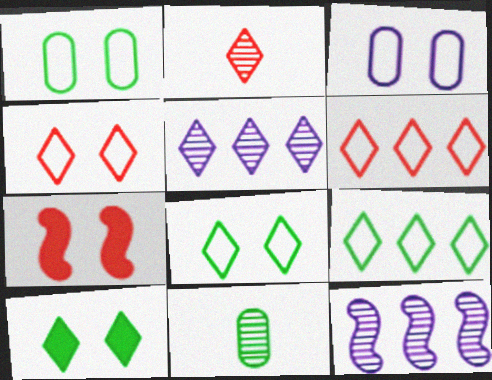[]